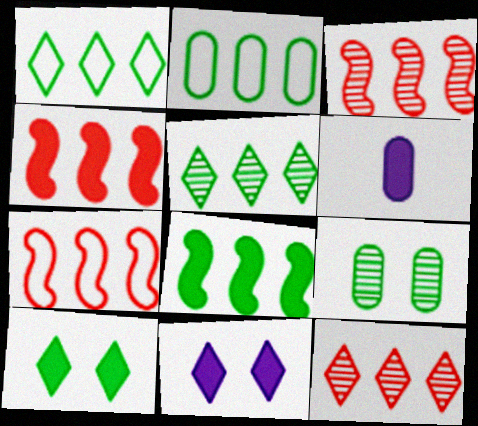[[2, 5, 8], 
[3, 4, 7], 
[4, 6, 10]]